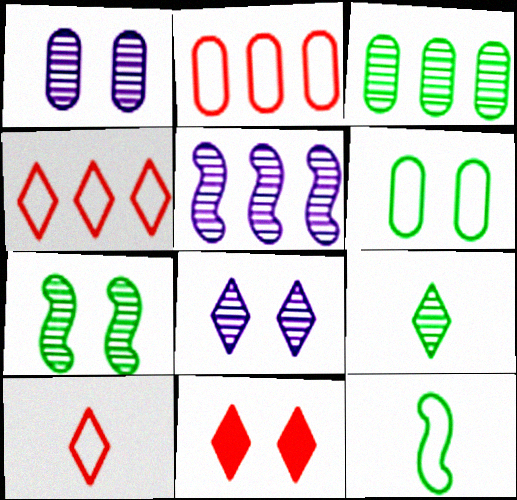[[3, 7, 9]]